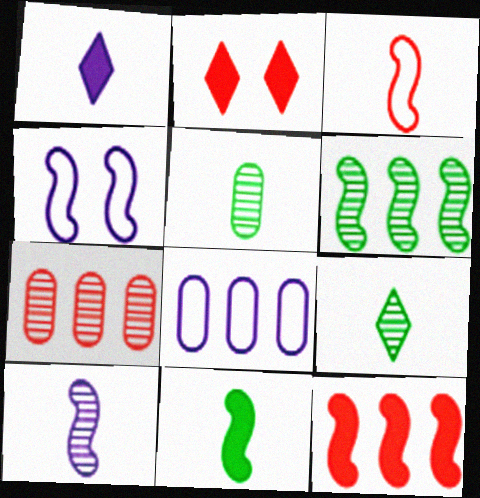[[1, 3, 5], 
[2, 3, 7], 
[3, 10, 11]]